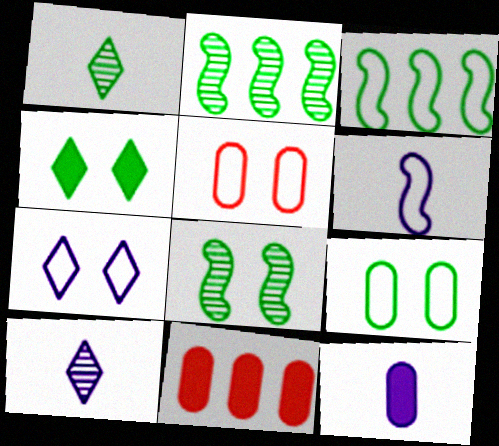[[4, 8, 9], 
[6, 10, 12]]